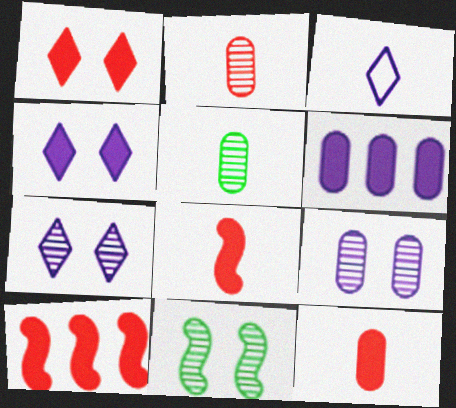[[1, 10, 12], 
[3, 5, 8]]